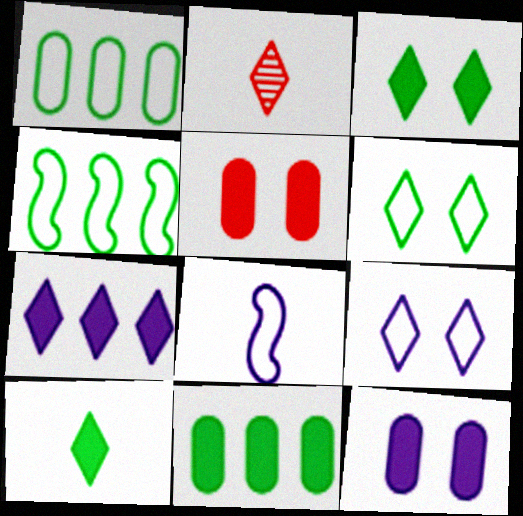[[2, 4, 12], 
[2, 6, 7]]